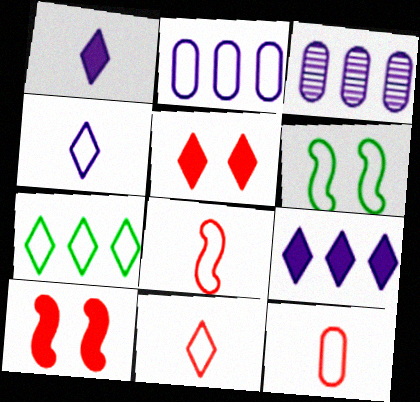[[2, 6, 11], 
[8, 11, 12]]